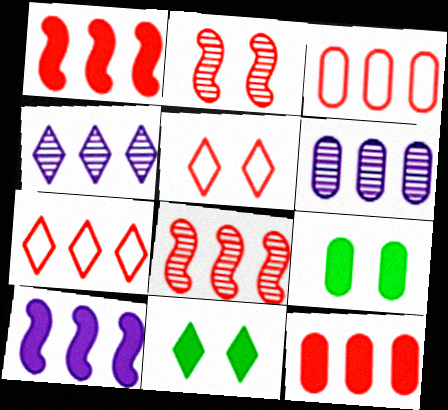[[7, 8, 12]]